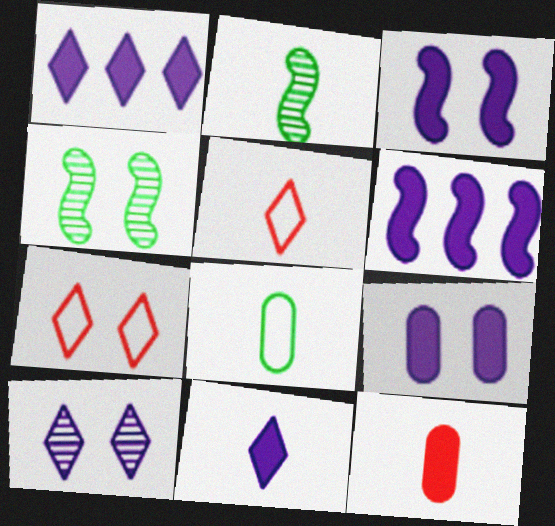[[4, 7, 9], 
[6, 9, 11]]